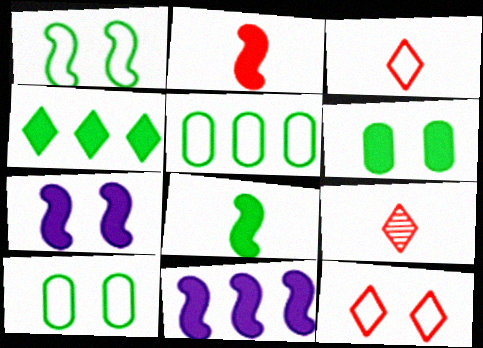[[4, 6, 8], 
[5, 7, 9], 
[9, 10, 11]]